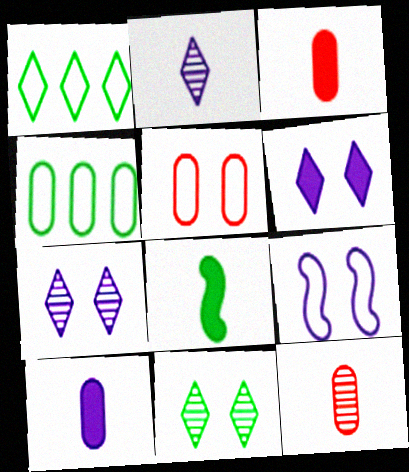[[4, 8, 11]]